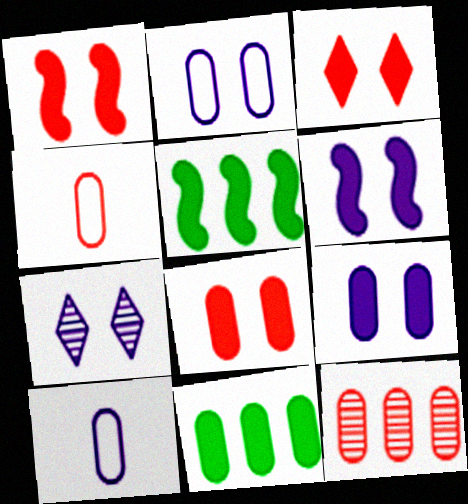[[1, 3, 8], 
[2, 6, 7], 
[4, 5, 7], 
[4, 8, 12]]